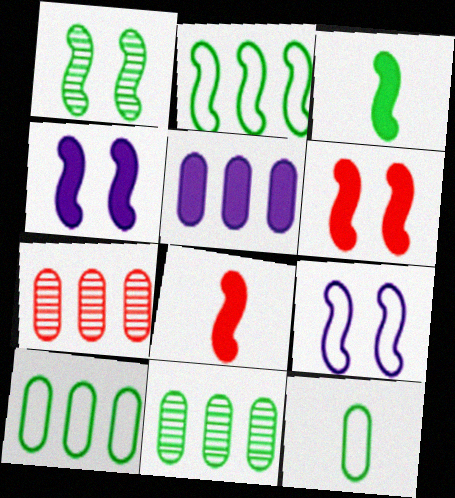[[1, 2, 3], 
[1, 6, 9], 
[5, 7, 10]]